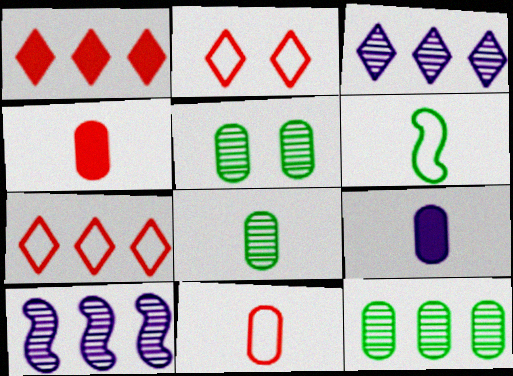[[5, 8, 12], 
[8, 9, 11]]